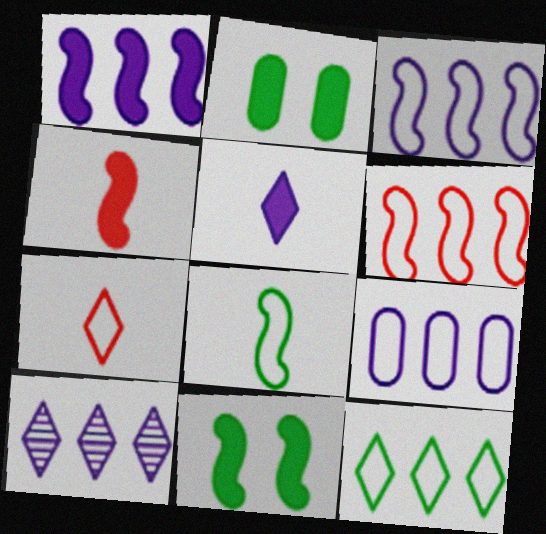[[1, 4, 11], 
[1, 9, 10], 
[6, 9, 12]]